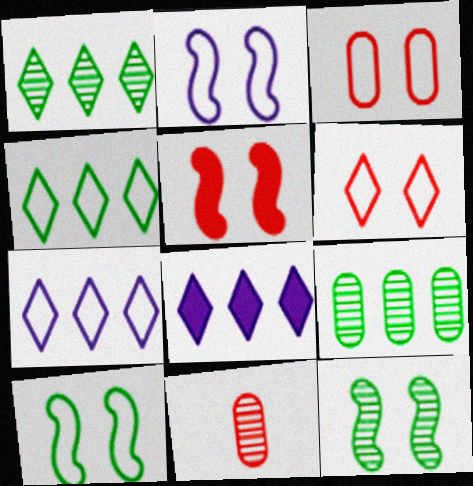[[2, 5, 12], 
[8, 10, 11]]